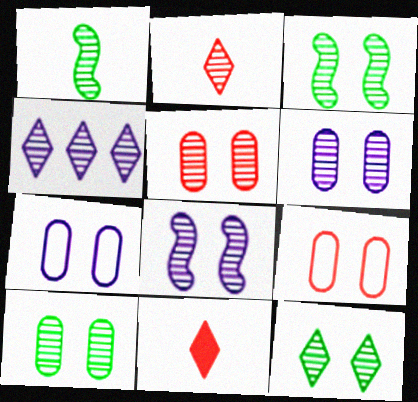[[1, 4, 5], 
[2, 4, 12], 
[3, 10, 12], 
[5, 6, 10], 
[5, 8, 12]]